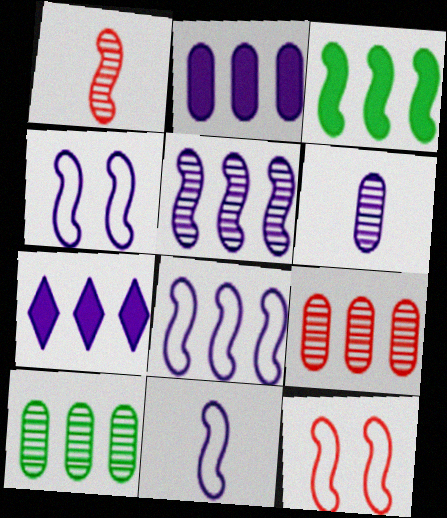[[1, 3, 4], 
[4, 6, 7], 
[4, 8, 11]]